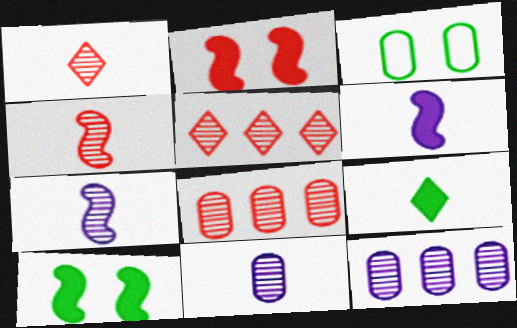[[3, 5, 6]]